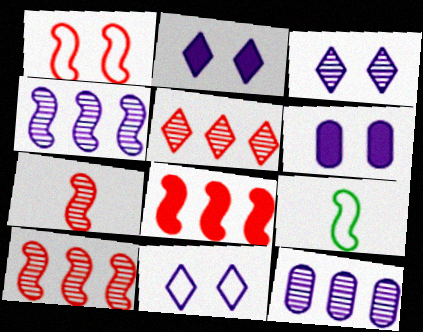[[1, 7, 8], 
[2, 3, 11], 
[5, 6, 9]]